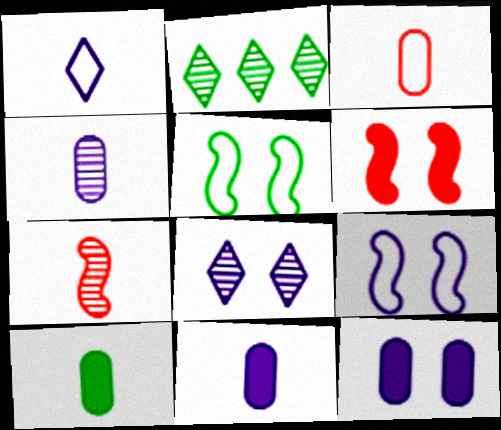[[1, 7, 10], 
[2, 5, 10], 
[3, 4, 10], 
[8, 9, 12]]